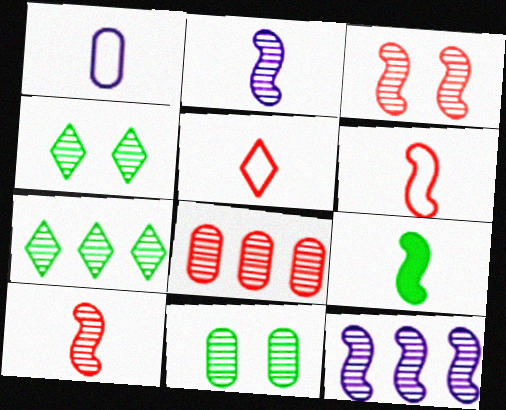[[2, 4, 8], 
[2, 6, 9], 
[7, 8, 12]]